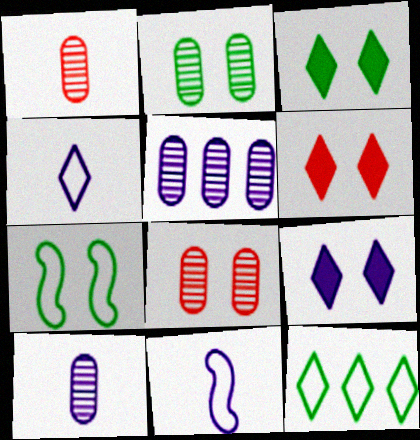[[1, 2, 5], 
[2, 3, 7], 
[3, 6, 9], 
[5, 9, 11], 
[7, 8, 9]]